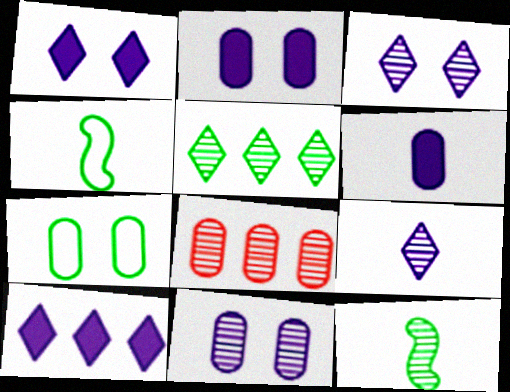[[1, 4, 8], 
[3, 8, 12], 
[6, 7, 8]]